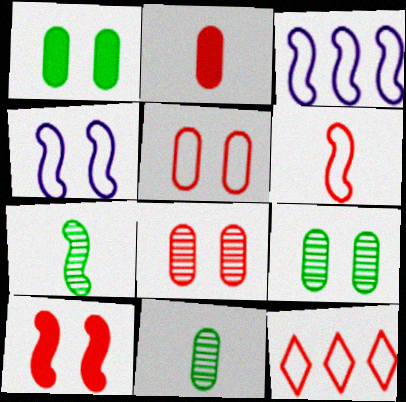[[3, 7, 10], 
[5, 6, 12]]